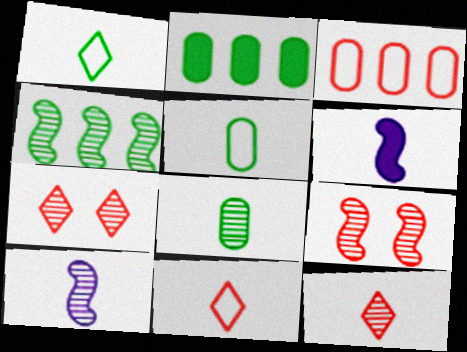[[4, 9, 10], 
[5, 6, 12], 
[6, 8, 11], 
[8, 10, 12]]